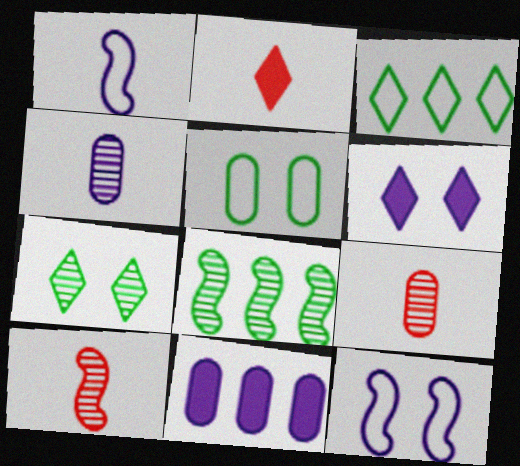[[5, 9, 11]]